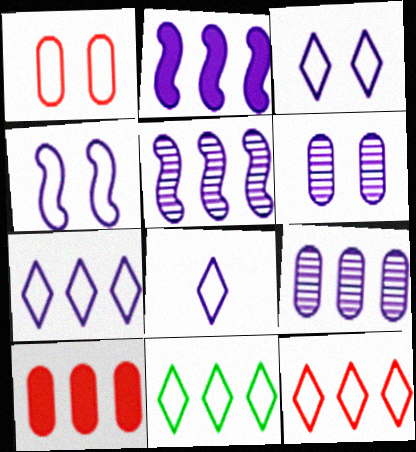[[2, 6, 8], 
[2, 7, 9], 
[3, 7, 8], 
[5, 10, 11], 
[7, 11, 12]]